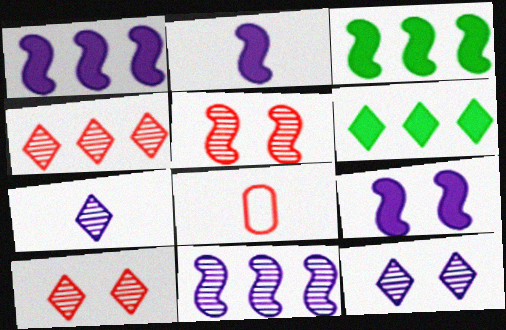[[1, 2, 9], 
[3, 8, 12]]